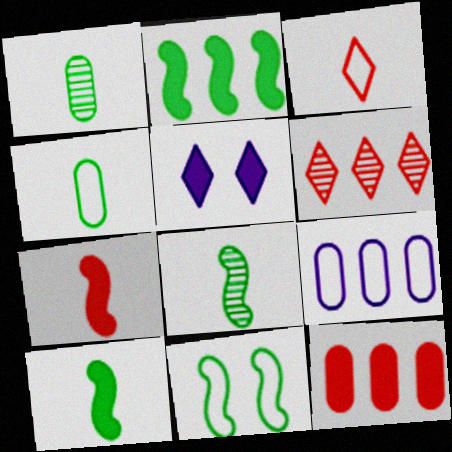[[2, 6, 9], 
[2, 8, 11], 
[3, 9, 11], 
[5, 10, 12]]